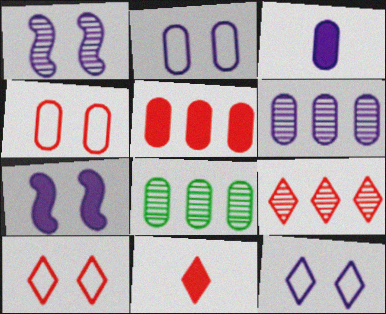[[2, 3, 6], 
[3, 4, 8], 
[9, 10, 11]]